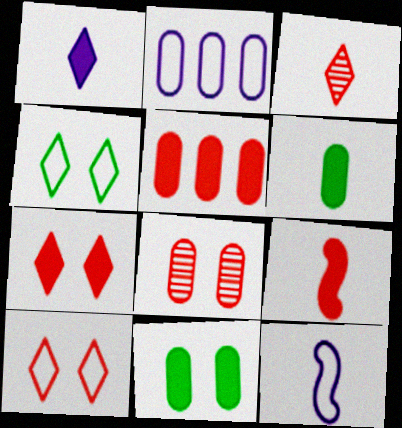[[1, 6, 9], 
[2, 6, 8], 
[3, 6, 12], 
[5, 7, 9]]